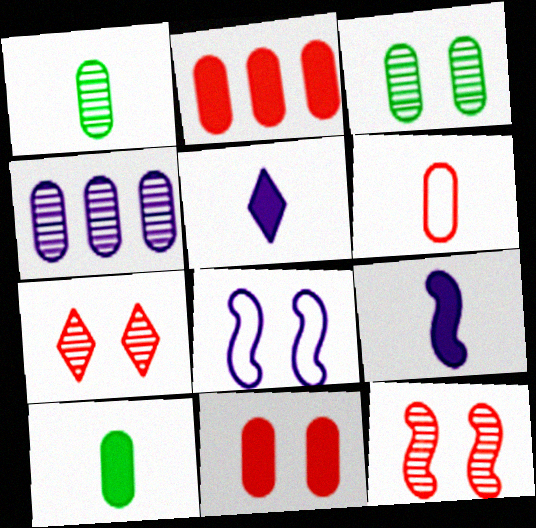[[4, 5, 8]]